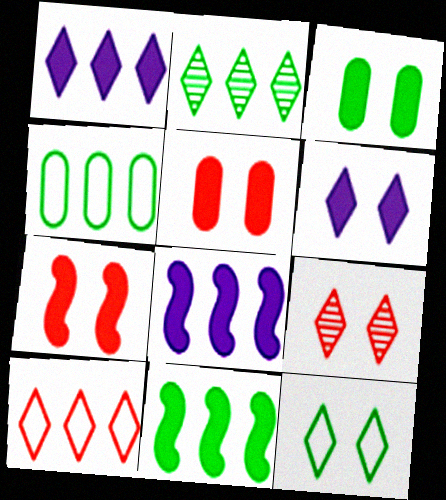[[1, 2, 10], 
[2, 4, 11], 
[3, 6, 7], 
[6, 9, 12]]